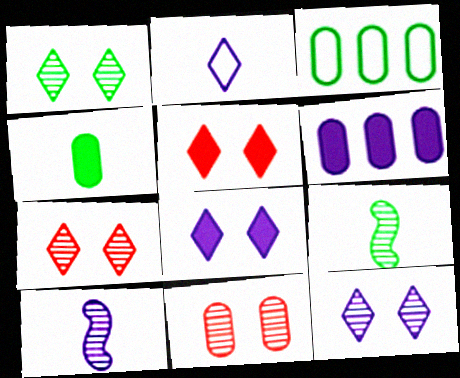[[1, 7, 12], 
[3, 5, 10]]